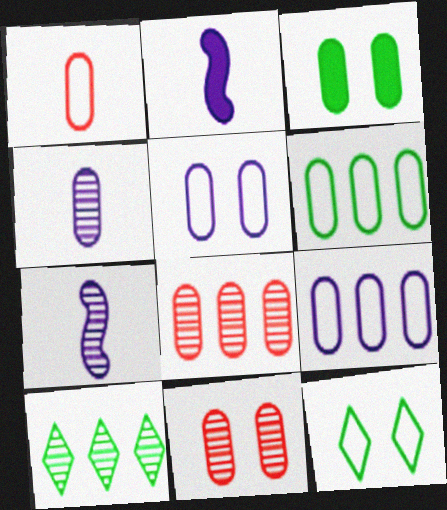[[1, 5, 6], 
[2, 8, 12], 
[3, 5, 11], 
[7, 10, 11]]